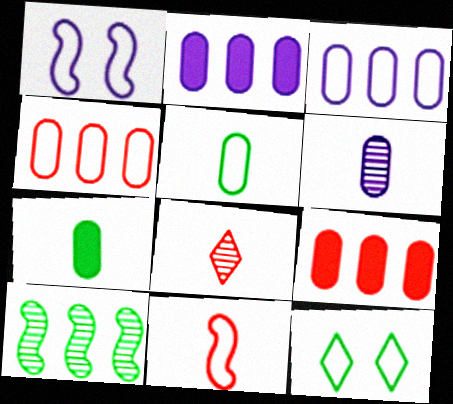[[3, 11, 12], 
[7, 10, 12]]